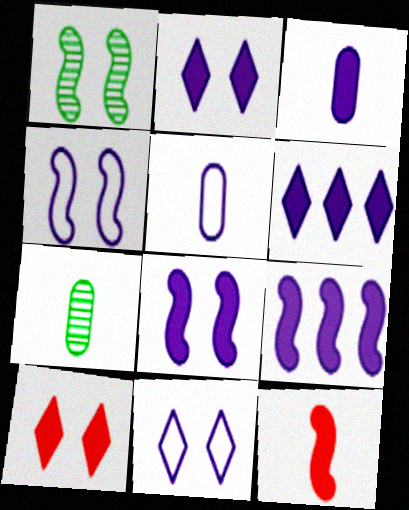[[2, 3, 9], 
[3, 6, 8]]